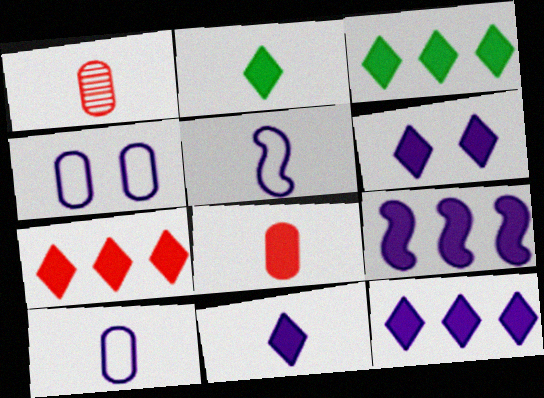[[1, 2, 5], 
[2, 6, 7], 
[3, 7, 12], 
[6, 11, 12]]